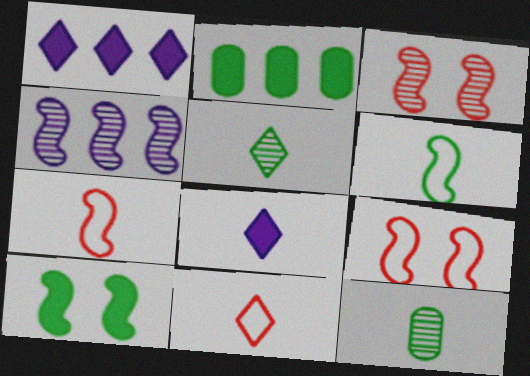[[1, 9, 12], 
[4, 7, 10], 
[5, 8, 11], 
[7, 8, 12]]